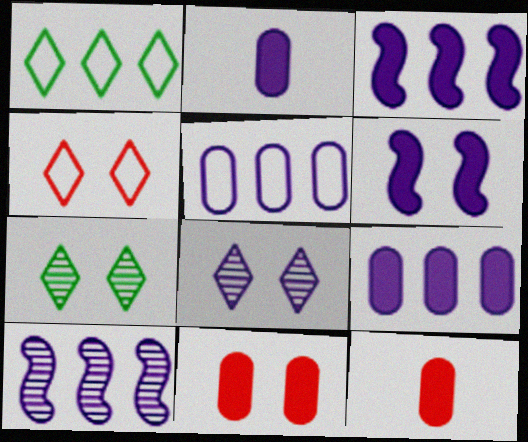[]